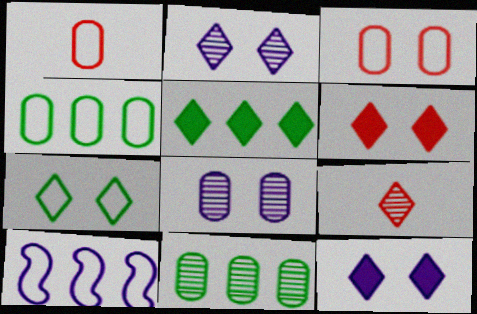[[1, 7, 10], 
[2, 6, 7]]